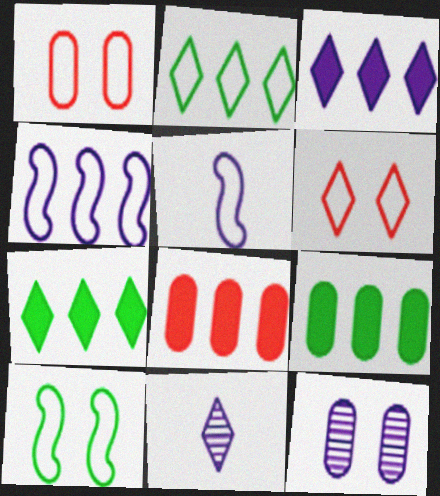[[1, 2, 5], 
[3, 5, 12], 
[6, 7, 11], 
[8, 10, 11]]